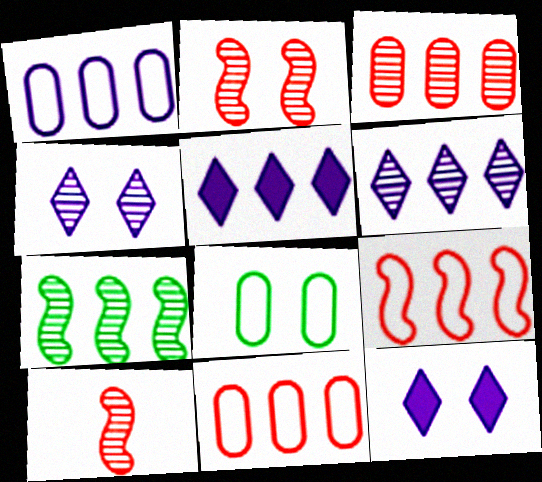[[2, 8, 12], 
[3, 6, 7], 
[5, 7, 11], 
[5, 8, 10]]